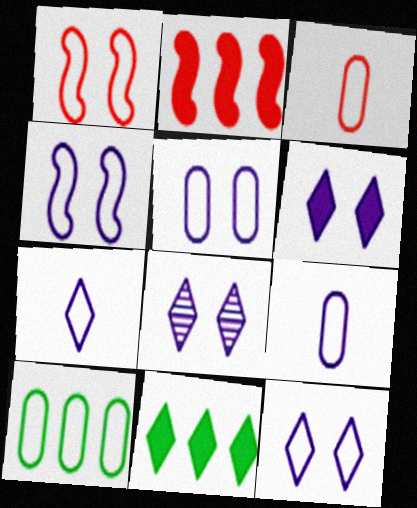[[1, 7, 10], 
[3, 5, 10], 
[4, 5, 12], 
[6, 8, 12]]